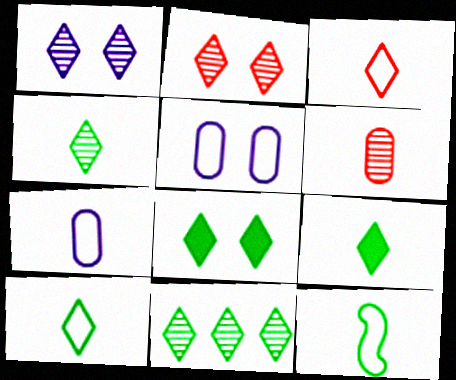[[3, 7, 12], 
[4, 9, 10], 
[8, 10, 11]]